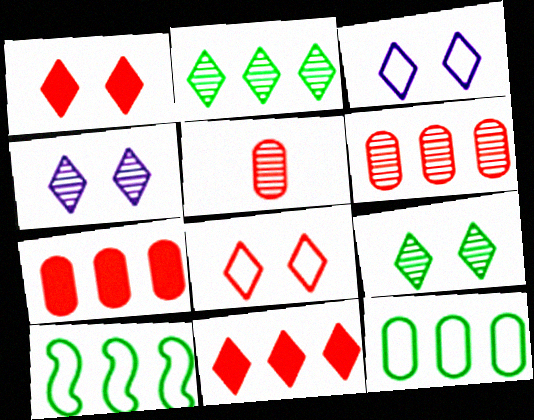[[1, 3, 9]]